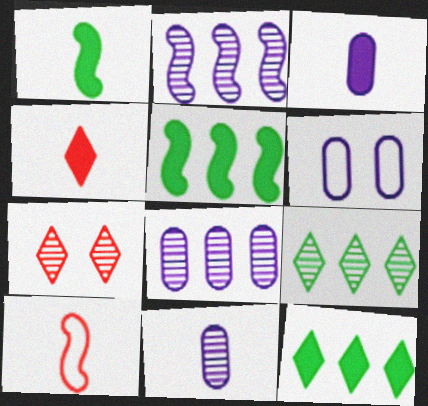[[1, 3, 4], 
[3, 6, 8]]